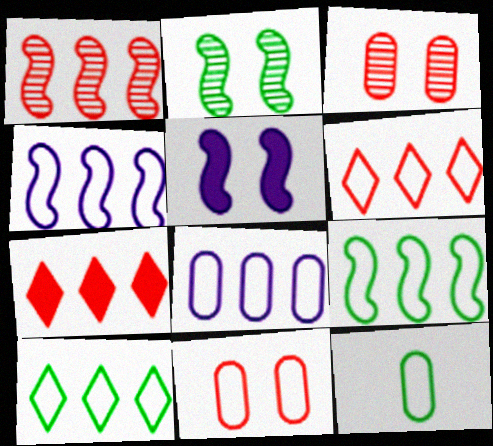[[6, 8, 9], 
[8, 11, 12]]